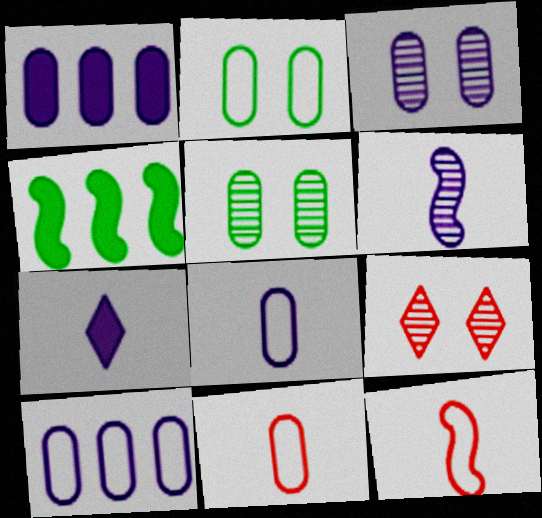[[1, 3, 8], 
[1, 5, 11], 
[2, 10, 11], 
[4, 8, 9], 
[6, 7, 8]]